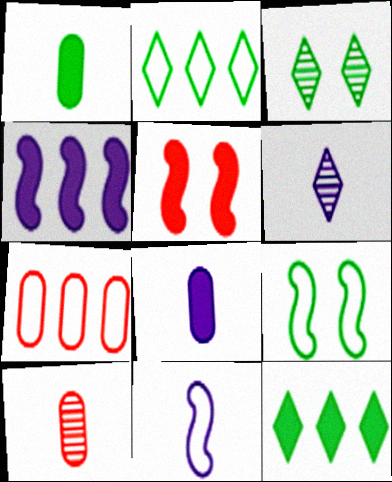[[5, 8, 12], 
[6, 8, 11]]